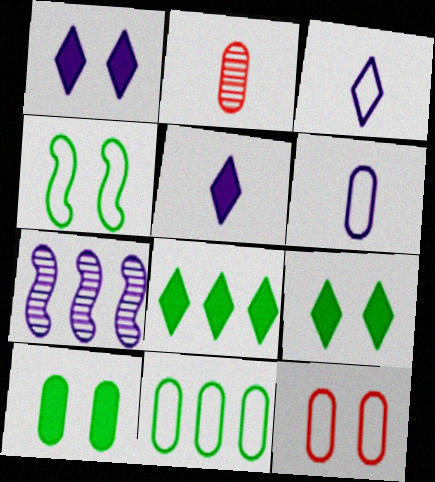[[1, 6, 7], 
[6, 11, 12]]